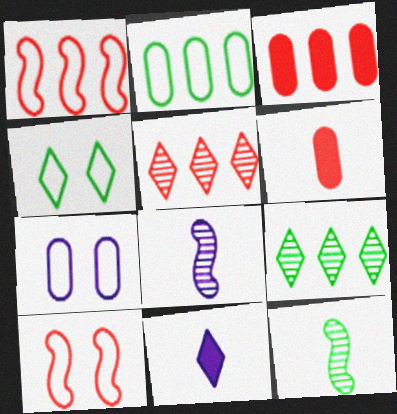[[1, 3, 5], 
[3, 4, 8], 
[4, 5, 11], 
[4, 7, 10], 
[5, 6, 10]]